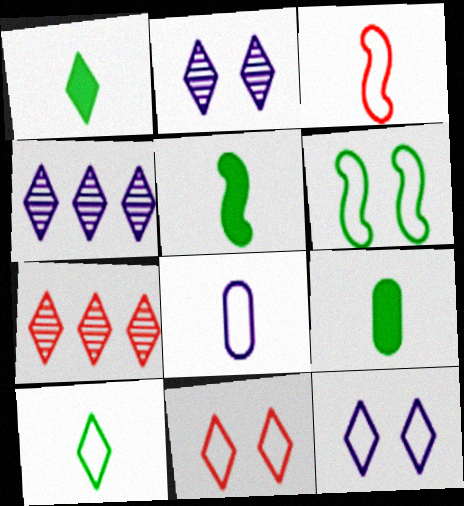[[1, 4, 11], 
[1, 5, 9], 
[1, 7, 12], 
[3, 8, 10]]